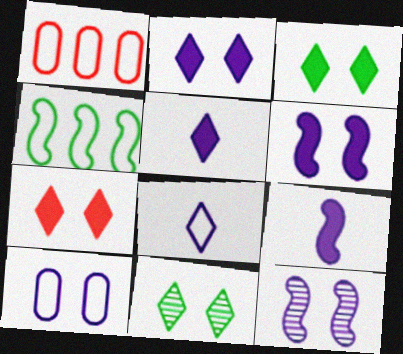[[1, 9, 11], 
[2, 3, 7], 
[2, 10, 12]]